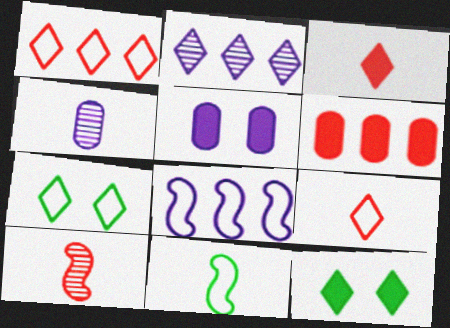[[2, 3, 7], 
[2, 9, 12], 
[3, 4, 11]]